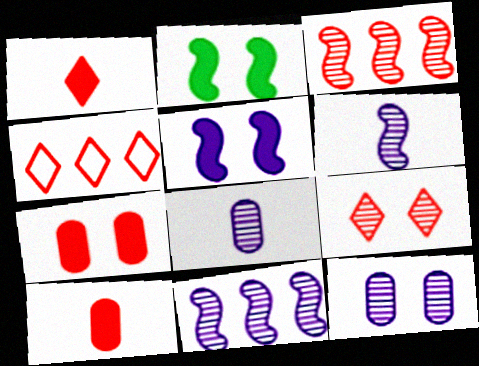[[1, 4, 9], 
[2, 4, 8]]